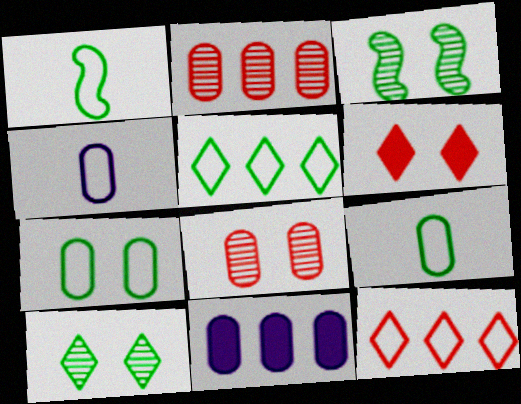[[1, 5, 7], 
[8, 9, 11]]